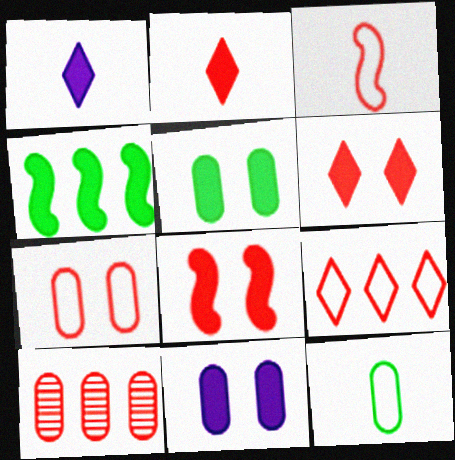[[2, 4, 11], 
[3, 6, 10], 
[3, 7, 9], 
[10, 11, 12]]